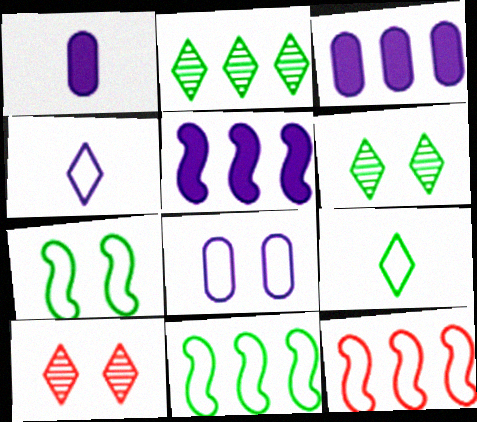[[1, 6, 12], 
[1, 10, 11], 
[2, 3, 12], 
[8, 9, 12]]